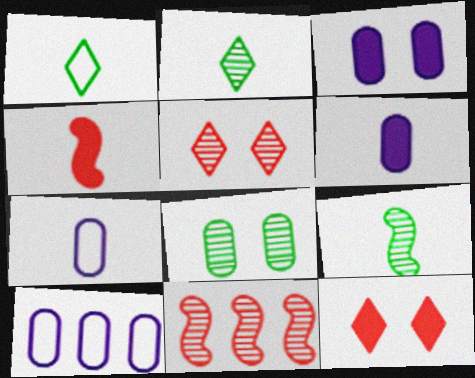[[1, 3, 11], 
[2, 4, 7], 
[9, 10, 12]]